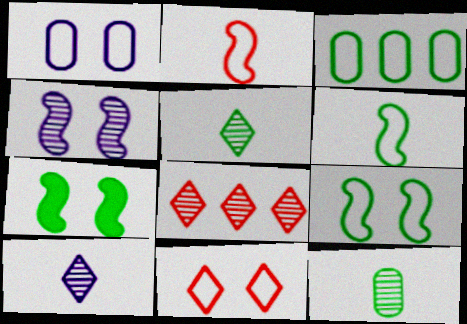[[1, 9, 11], 
[3, 5, 7], 
[4, 8, 12]]